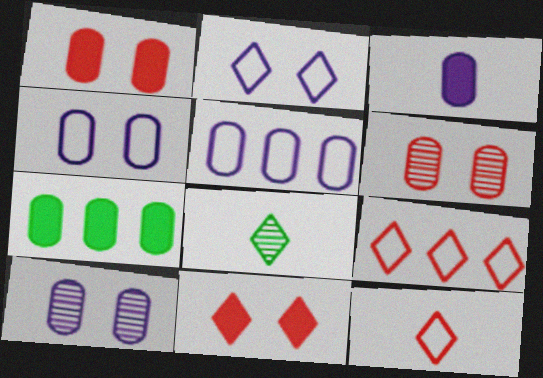[[1, 3, 7], 
[3, 5, 10]]